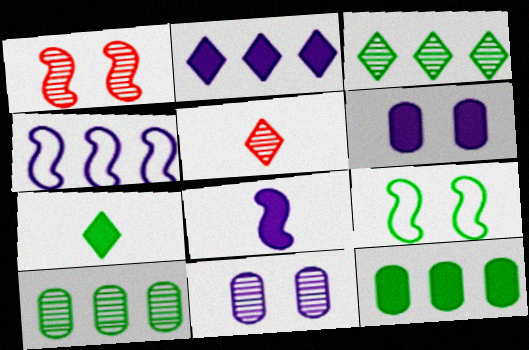[[2, 6, 8], 
[7, 9, 10]]